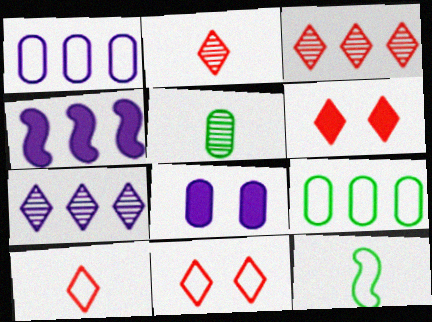[[1, 4, 7], 
[1, 11, 12], 
[3, 4, 9], 
[3, 6, 10], 
[3, 8, 12], 
[4, 5, 11]]